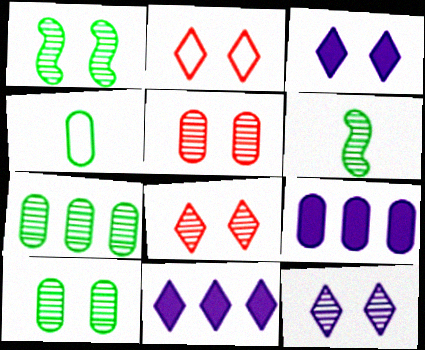[[1, 5, 12], 
[2, 6, 9], 
[4, 5, 9]]